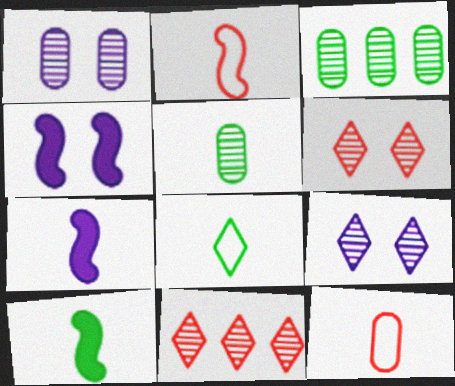[[5, 8, 10]]